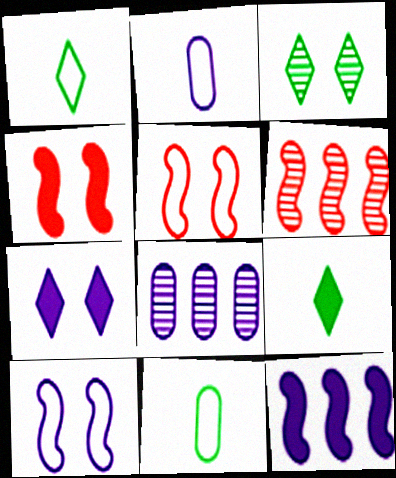[[1, 4, 8], 
[5, 8, 9], 
[6, 7, 11]]